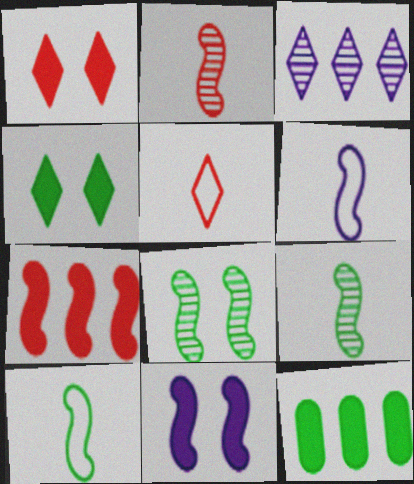[[3, 4, 5], 
[6, 7, 8]]